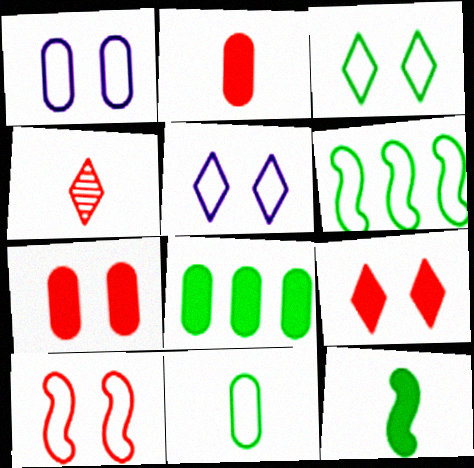[[1, 3, 10], 
[3, 6, 11]]